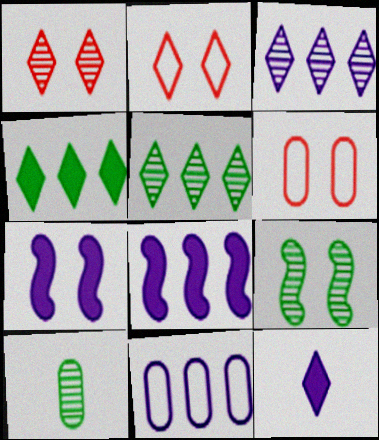[[2, 5, 12], 
[2, 8, 10], 
[3, 8, 11], 
[5, 9, 10]]